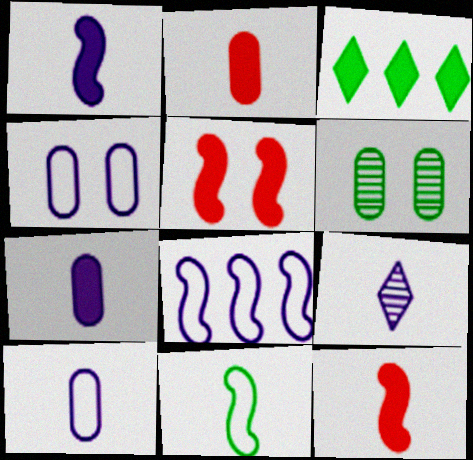[[1, 9, 10], 
[2, 9, 11], 
[3, 5, 7], 
[3, 6, 11]]